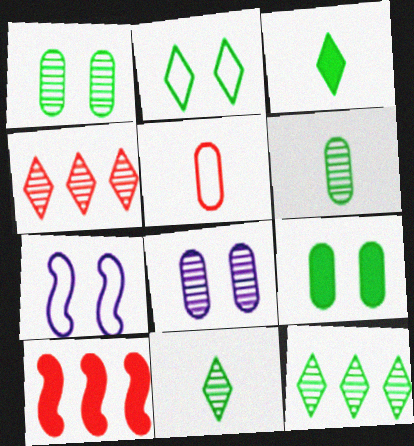[[2, 3, 12]]